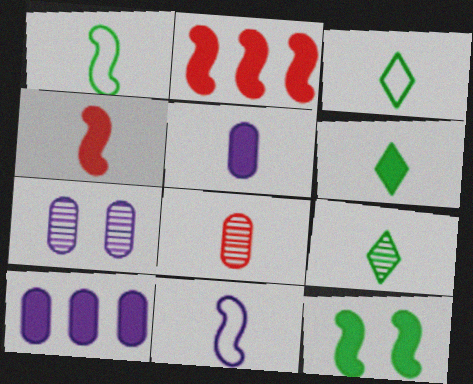[[2, 3, 7], 
[3, 6, 9], 
[4, 5, 6], 
[6, 8, 11]]